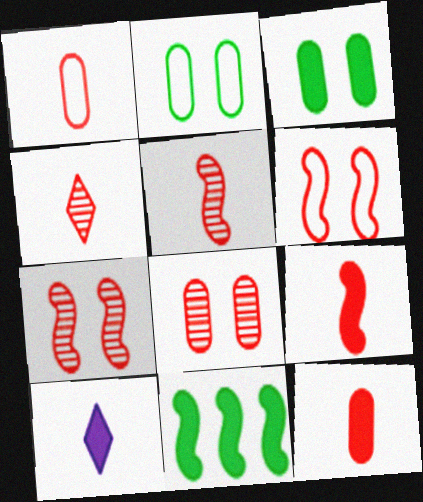[[1, 4, 9]]